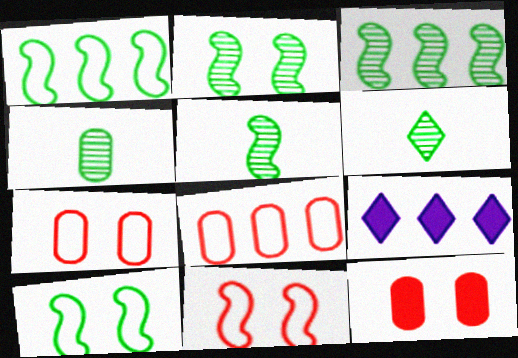[[2, 3, 5], 
[3, 8, 9], 
[4, 5, 6], 
[4, 9, 11], 
[5, 7, 9]]